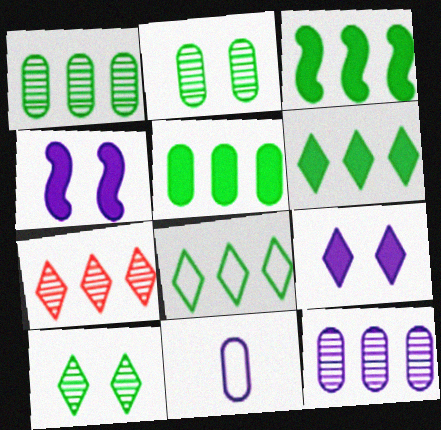[[1, 3, 8], 
[3, 5, 6]]